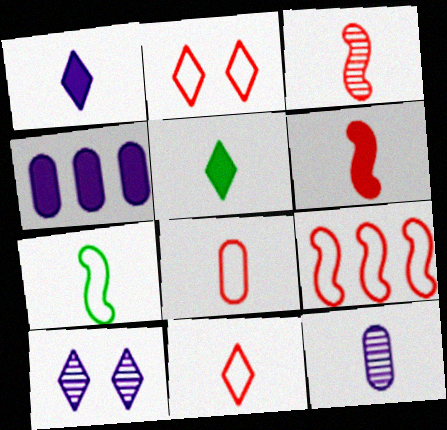[[2, 8, 9]]